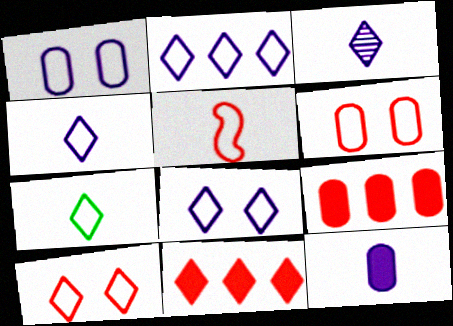[[2, 4, 8], 
[2, 7, 10]]